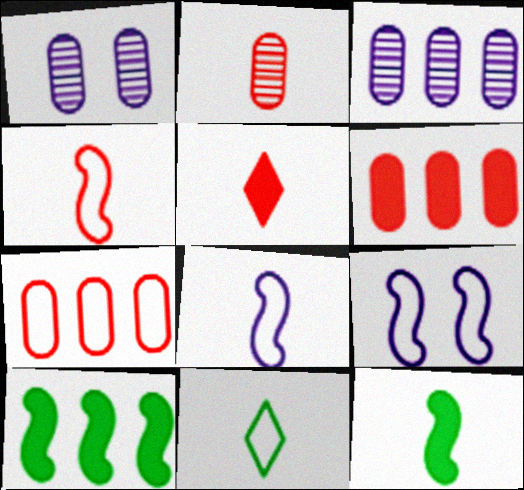[[2, 4, 5], 
[7, 9, 11]]